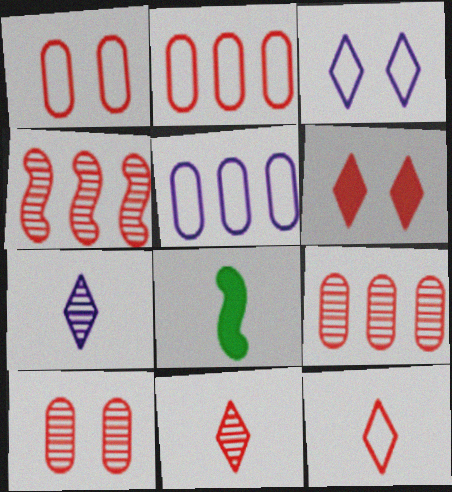[[3, 8, 9], 
[4, 10, 11]]